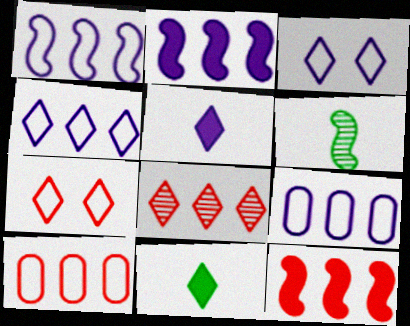[[1, 4, 9], 
[3, 8, 11], 
[8, 10, 12]]